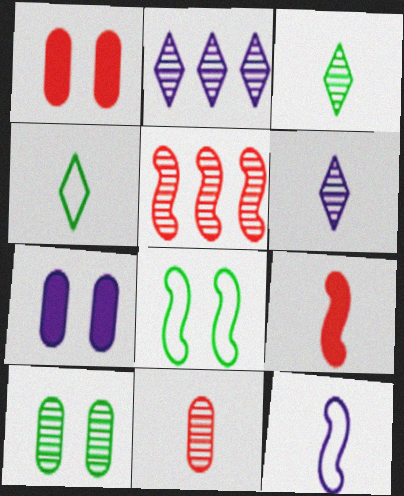[[2, 7, 12], 
[4, 5, 7], 
[5, 6, 10]]